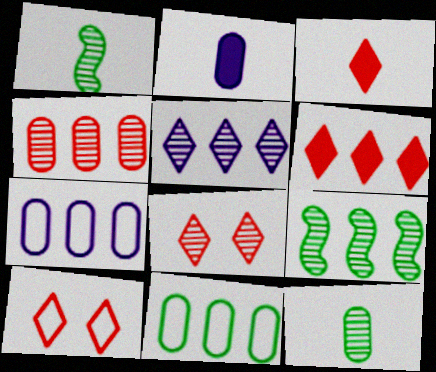[[2, 9, 10], 
[4, 5, 9], 
[6, 7, 9]]